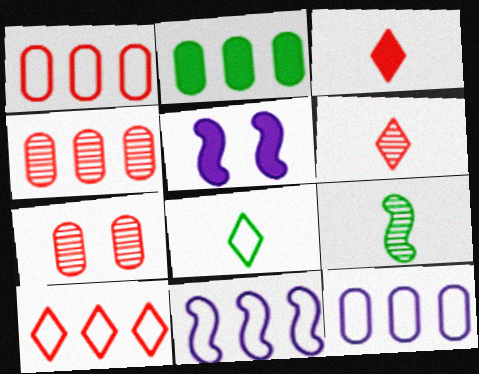[[2, 3, 5], 
[2, 4, 12], 
[4, 5, 8]]